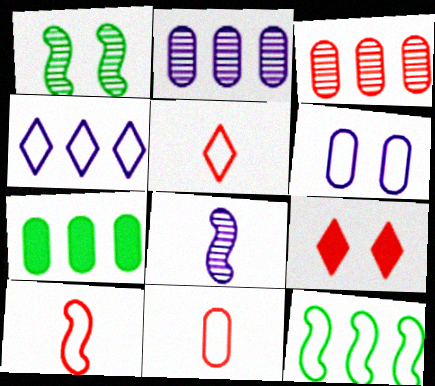[[1, 6, 9], 
[3, 9, 10], 
[5, 6, 12], 
[5, 10, 11]]